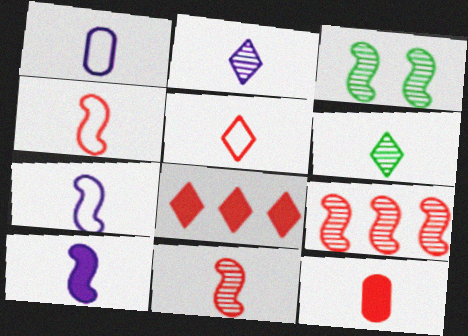[[1, 2, 10], 
[1, 3, 8], 
[5, 11, 12], 
[6, 7, 12]]